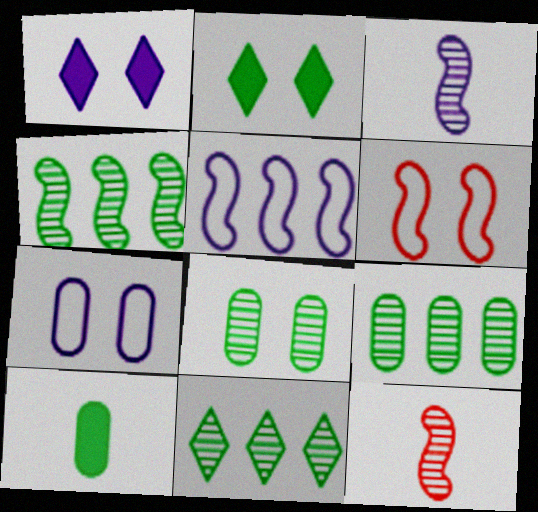[[1, 6, 8], 
[4, 9, 11]]